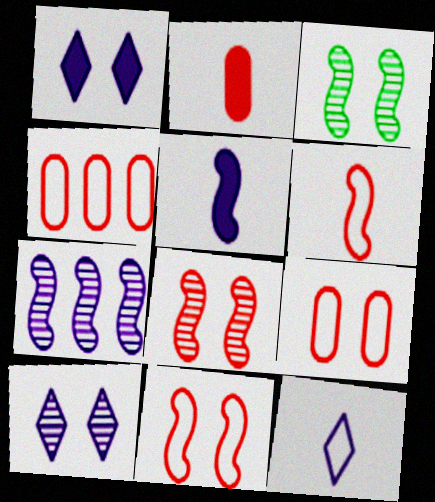[[1, 3, 9]]